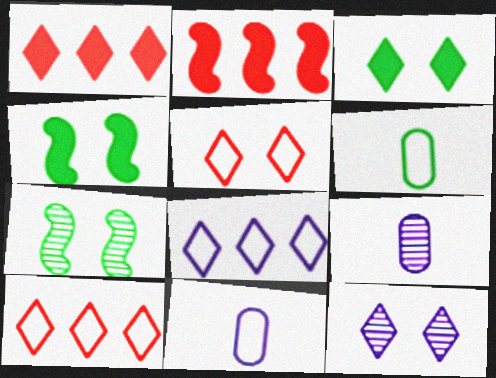[[1, 7, 11], 
[2, 6, 12], 
[3, 5, 12], 
[4, 9, 10]]